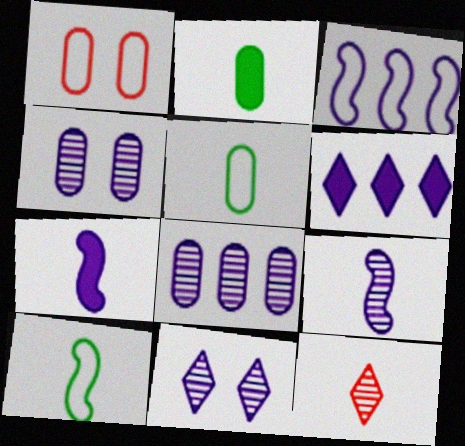[[1, 2, 8], 
[3, 6, 8], 
[5, 7, 12], 
[8, 9, 11]]